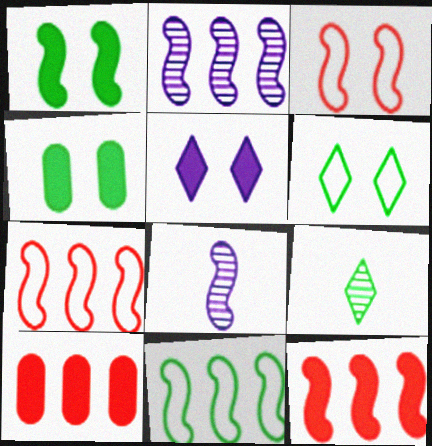[[1, 7, 8], 
[2, 11, 12], 
[4, 9, 11], 
[6, 8, 10]]